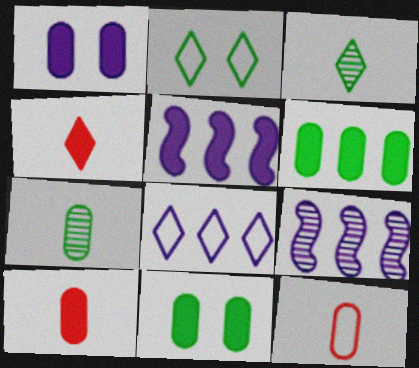[[1, 6, 10], 
[2, 9, 10], 
[4, 5, 11]]